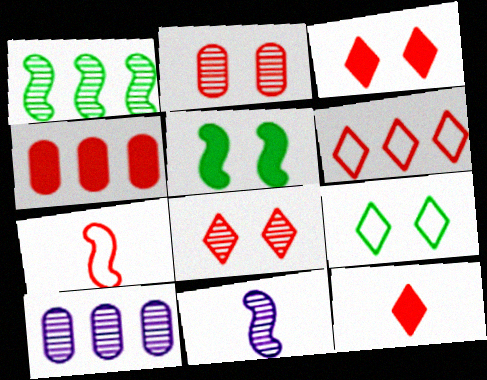[[4, 7, 8], 
[4, 9, 11], 
[6, 8, 12]]